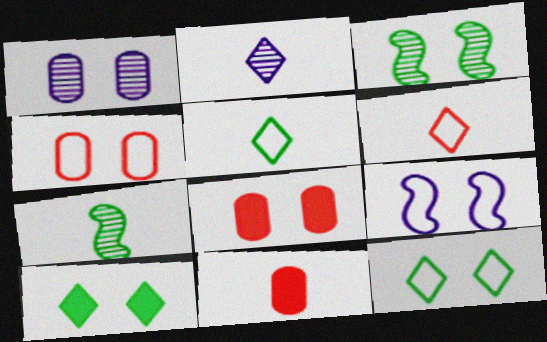[[4, 9, 12]]